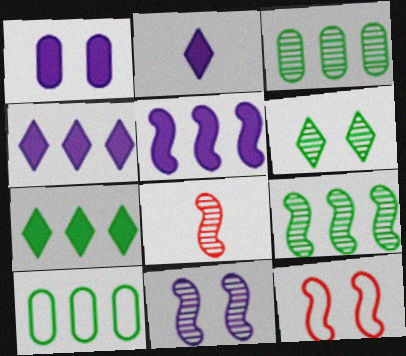[[1, 2, 5], 
[1, 6, 12], 
[2, 3, 12], 
[7, 9, 10], 
[8, 9, 11]]